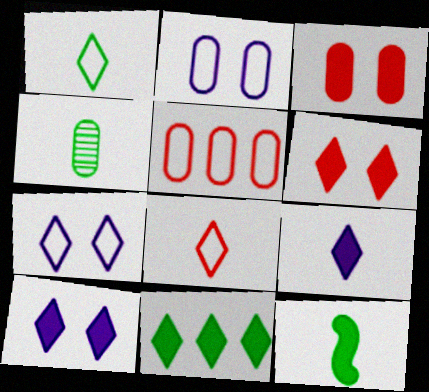[[1, 4, 12], 
[6, 9, 11]]